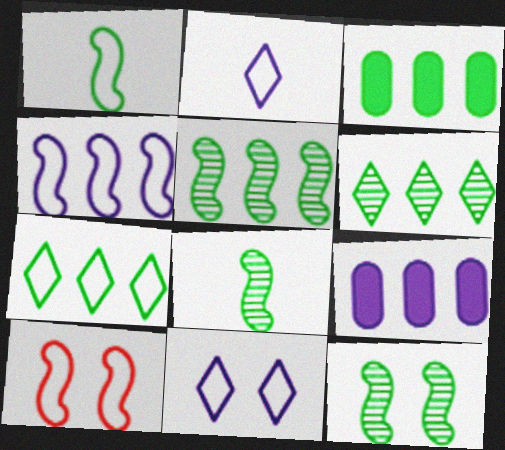[[1, 4, 10], 
[3, 5, 7], 
[5, 8, 12]]